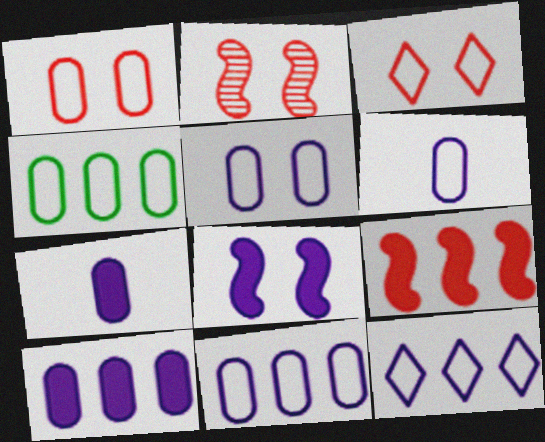[[1, 4, 6], 
[5, 6, 11]]